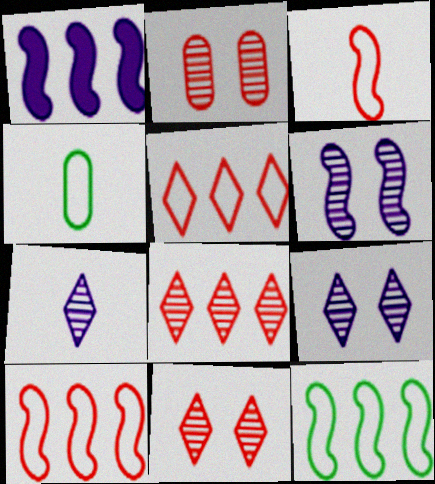[[1, 4, 11]]